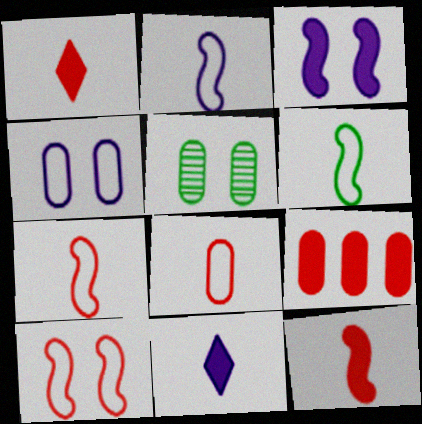[[2, 6, 7]]